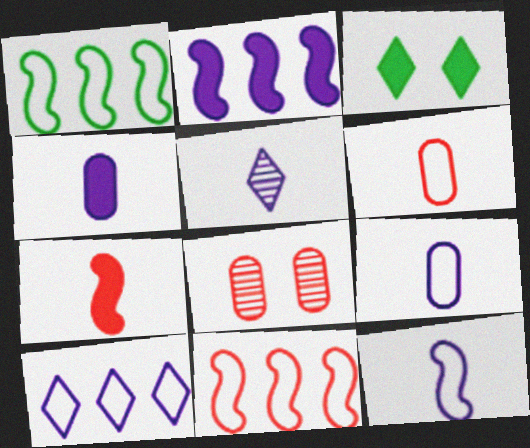[[4, 5, 12]]